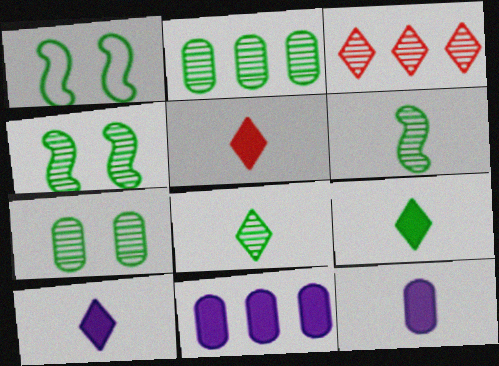[[1, 2, 9], 
[1, 3, 12], 
[2, 4, 8], 
[5, 9, 10]]